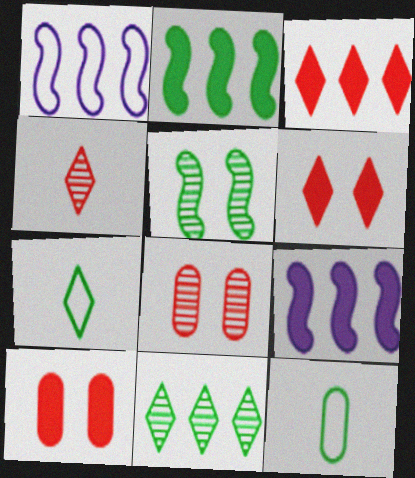[[7, 8, 9]]